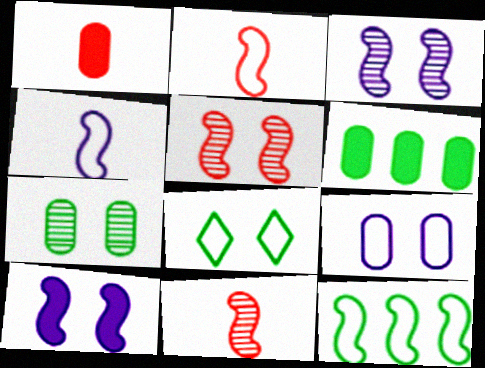[[10, 11, 12]]